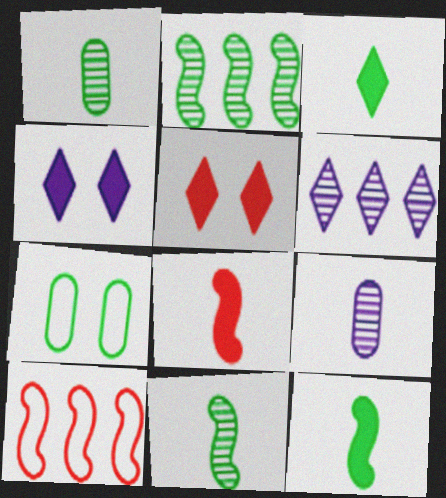[[1, 4, 10], 
[2, 3, 7], 
[6, 7, 8]]